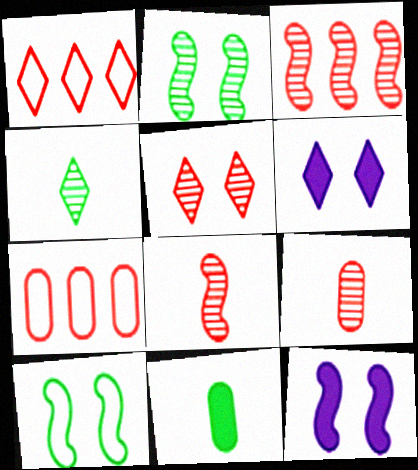[[1, 4, 6], 
[3, 5, 9], 
[4, 7, 12]]